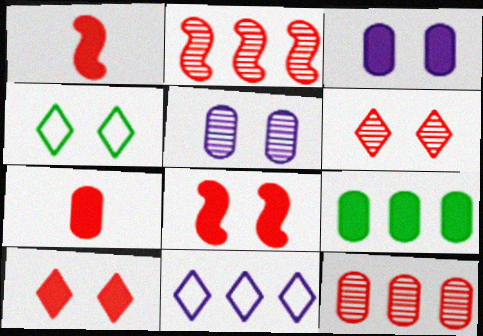[[2, 9, 11], 
[3, 7, 9], 
[4, 5, 8]]